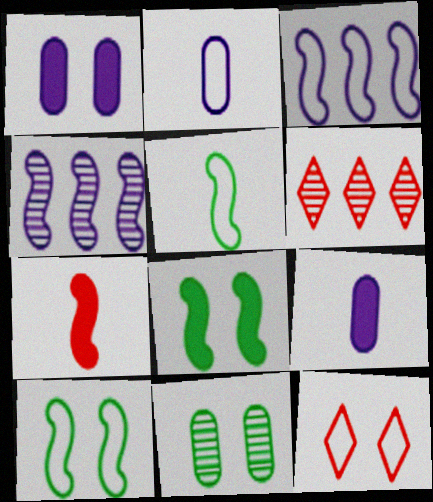[[1, 5, 6], 
[2, 6, 8], 
[4, 7, 10], 
[6, 9, 10]]